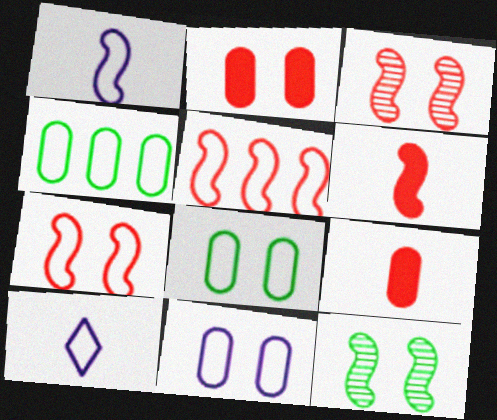[[3, 5, 6], 
[4, 7, 10], 
[5, 8, 10]]